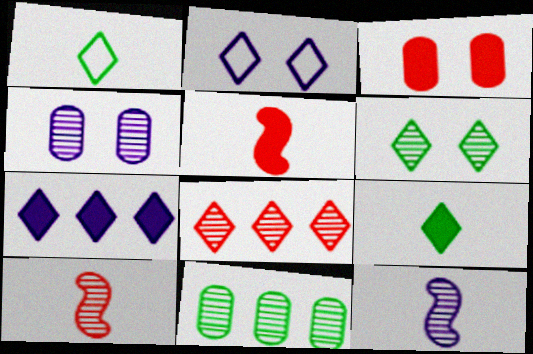[[2, 5, 11], 
[2, 8, 9]]